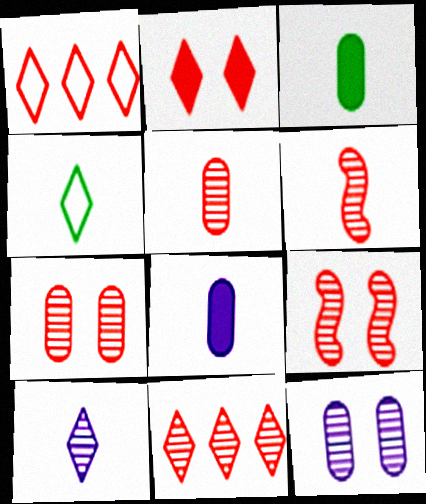[[4, 6, 8], 
[5, 9, 11], 
[6, 7, 11]]